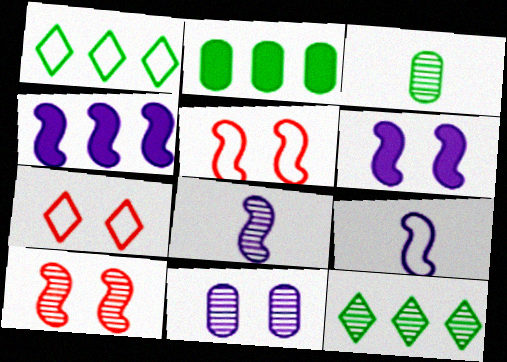[[2, 7, 8], 
[3, 4, 7]]